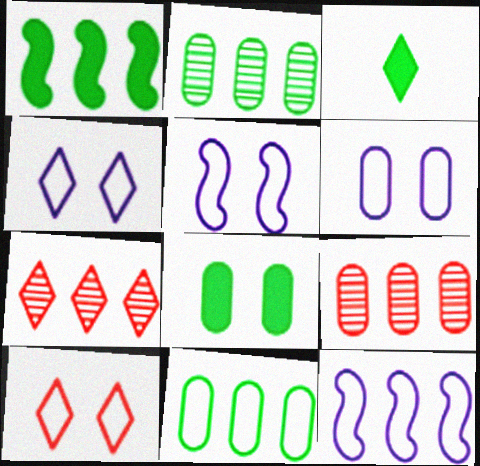[[1, 3, 8], 
[3, 4, 7], 
[3, 5, 9], 
[4, 5, 6]]